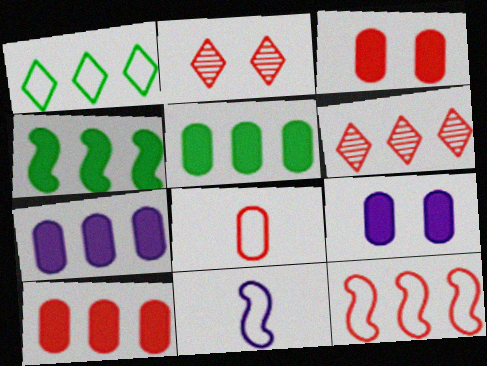[[2, 5, 11], 
[5, 7, 10], 
[6, 10, 12]]